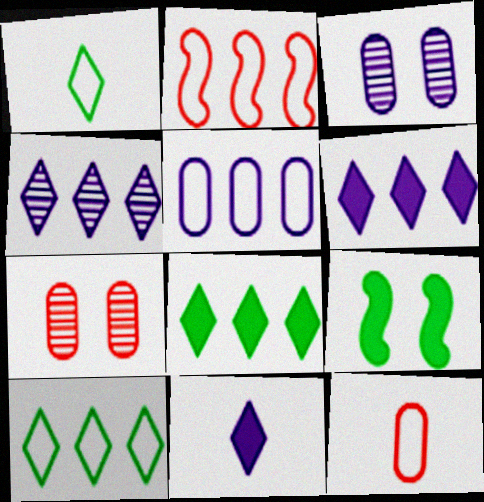[[2, 5, 10], 
[4, 9, 12]]